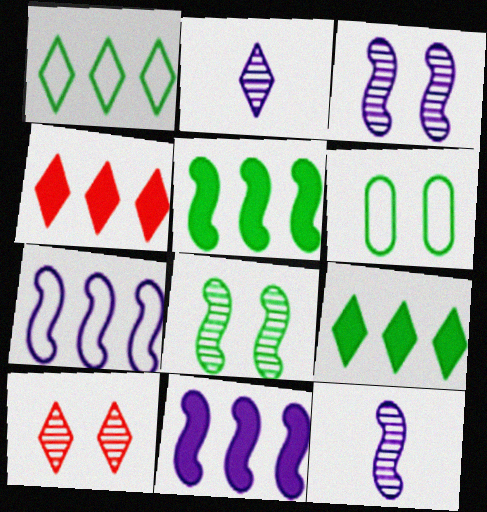[[4, 6, 12]]